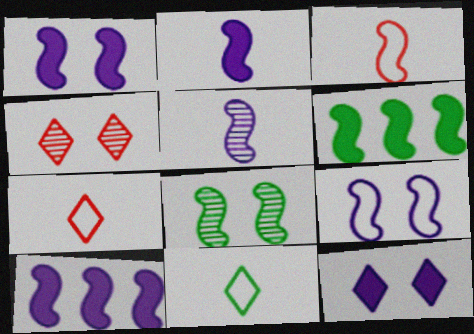[[1, 2, 10], 
[3, 8, 10], 
[5, 9, 10]]